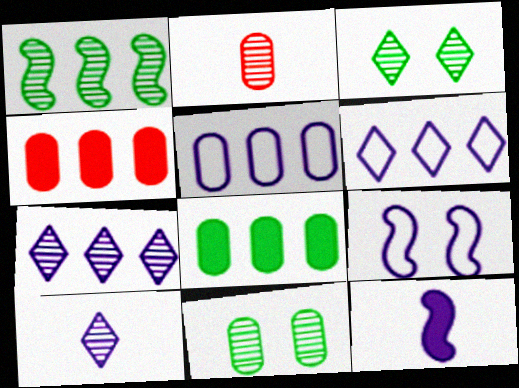[[1, 4, 6]]